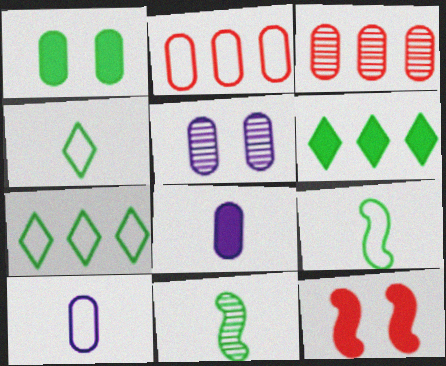[[1, 3, 10], 
[1, 7, 11], 
[6, 8, 12]]